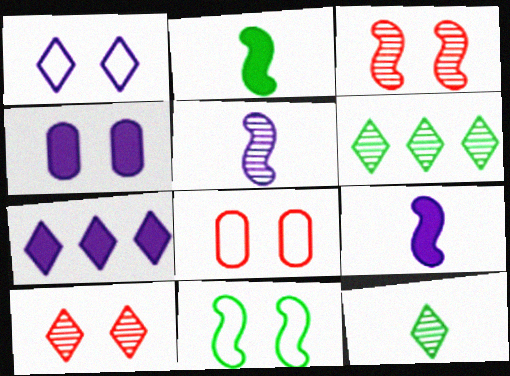[[1, 8, 11], 
[4, 7, 9], 
[4, 10, 11], 
[6, 8, 9]]